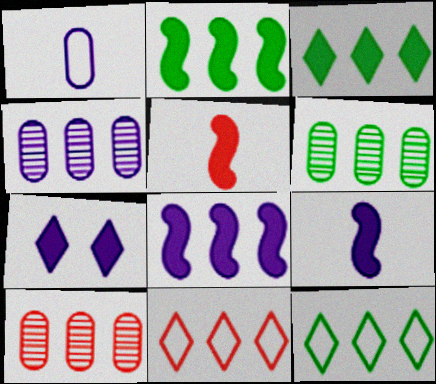[[2, 4, 11], 
[2, 6, 12], 
[4, 6, 10], 
[6, 8, 11], 
[8, 10, 12]]